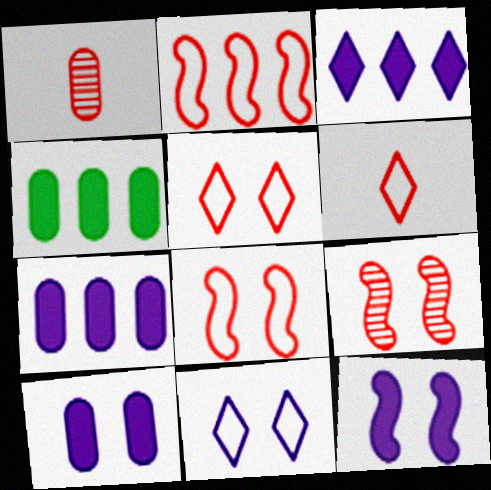[]